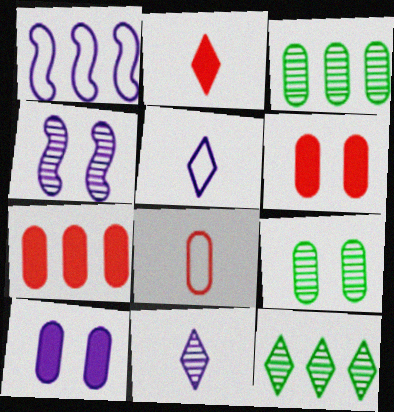[[1, 2, 9], 
[1, 7, 12], 
[1, 10, 11], 
[3, 8, 10]]